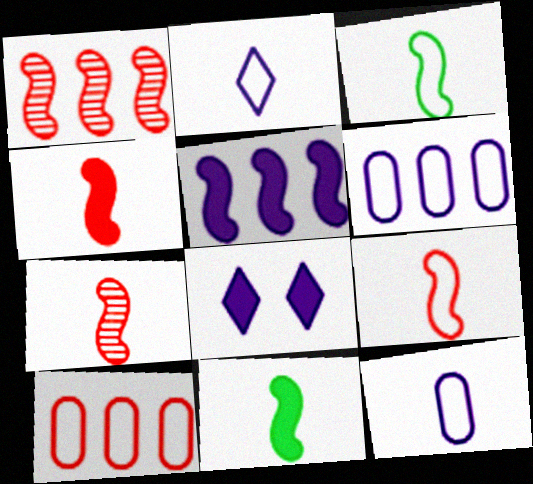[[4, 7, 9]]